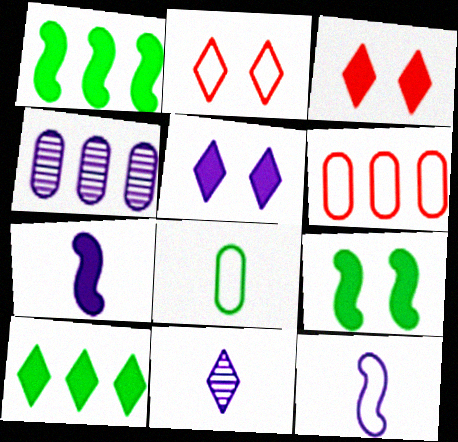[[2, 10, 11], 
[4, 5, 12], 
[6, 9, 11]]